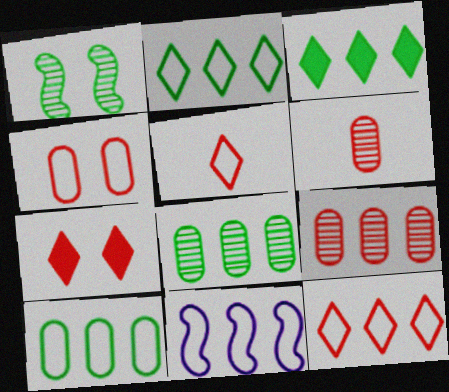[[3, 9, 11], 
[10, 11, 12]]